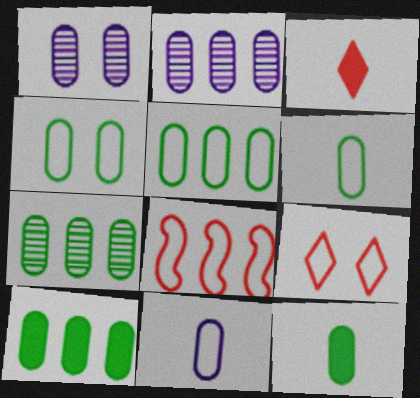[[4, 5, 6], 
[4, 7, 12], 
[5, 7, 10]]